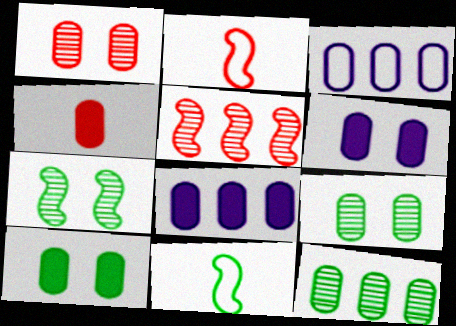[[3, 4, 9], 
[4, 8, 10]]